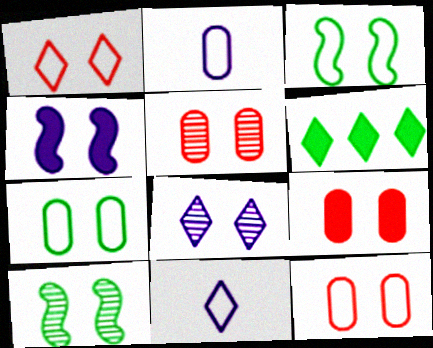[[3, 8, 9], 
[5, 8, 10], 
[5, 9, 12]]